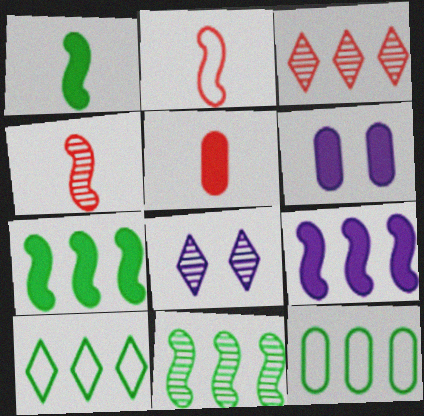[[3, 9, 12], 
[4, 6, 10]]